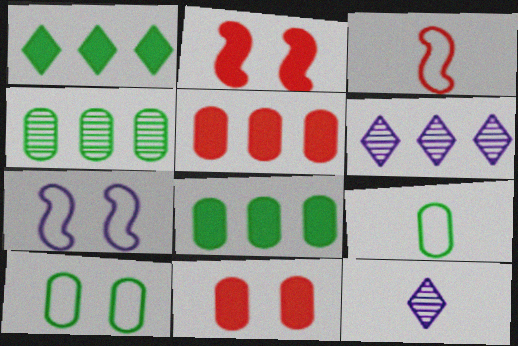[[2, 6, 9]]